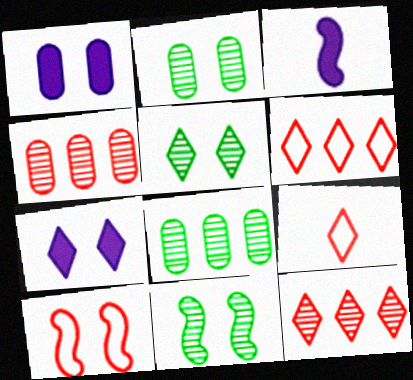[[1, 5, 10], 
[2, 3, 6], 
[2, 5, 11], 
[2, 7, 10]]